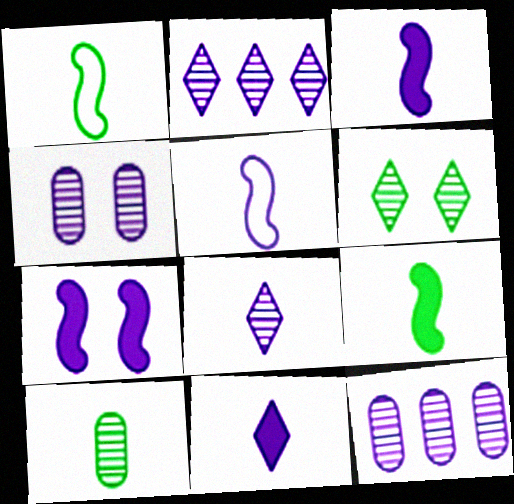[]